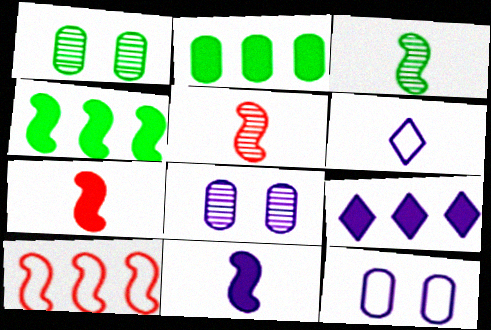[]